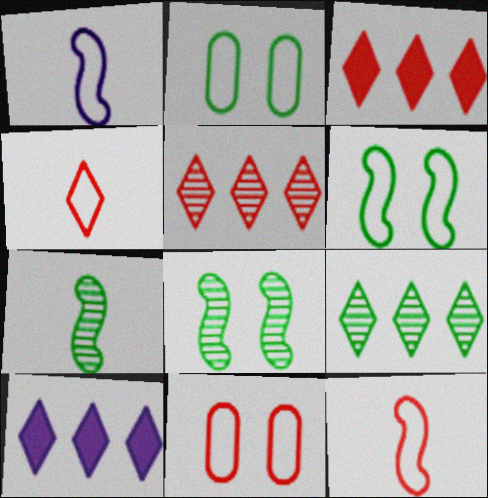[[7, 10, 11]]